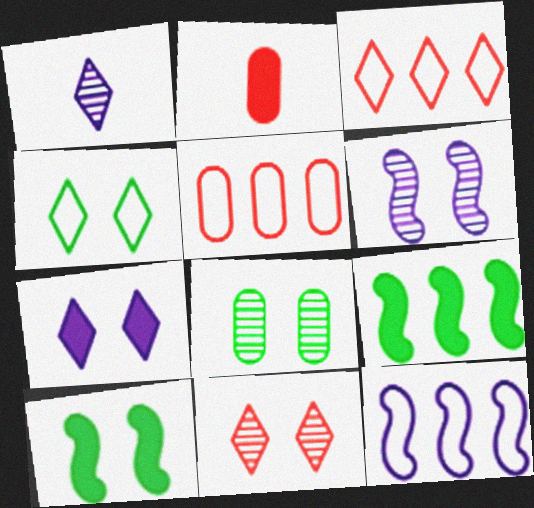[[1, 5, 10], 
[2, 7, 9], 
[4, 7, 11], 
[4, 8, 10], 
[6, 8, 11]]